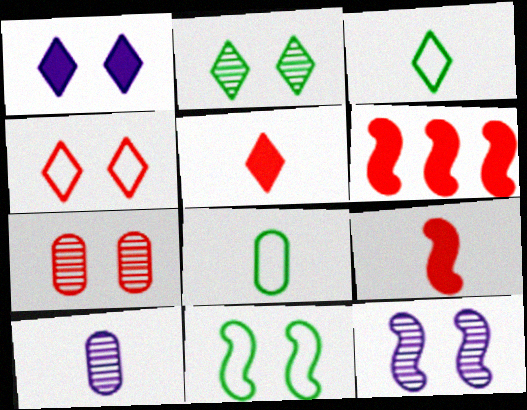[[1, 2, 4], 
[1, 7, 11], 
[2, 7, 12], 
[3, 9, 10]]